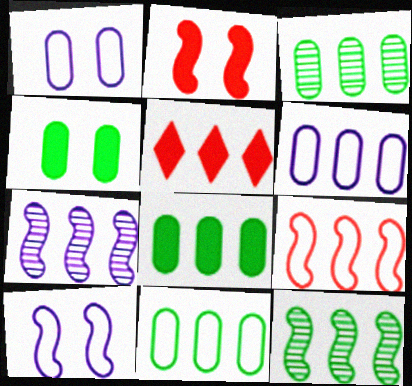[[3, 8, 11], 
[5, 6, 12], 
[5, 7, 11]]